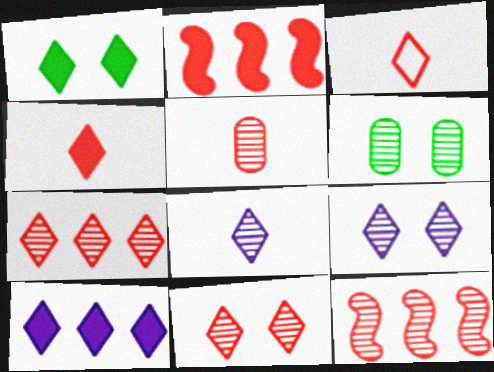[[1, 4, 10], 
[5, 11, 12], 
[6, 8, 12]]